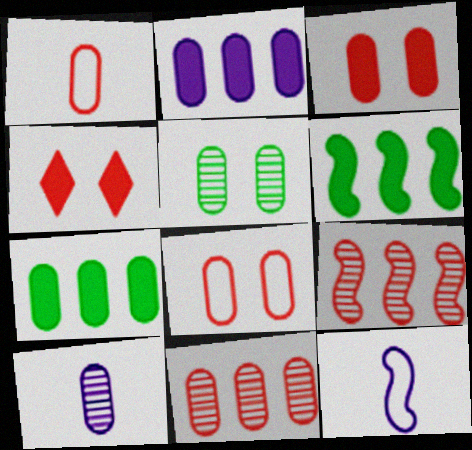[[1, 2, 5], 
[1, 3, 11], 
[1, 4, 9], 
[5, 10, 11], 
[7, 8, 10]]